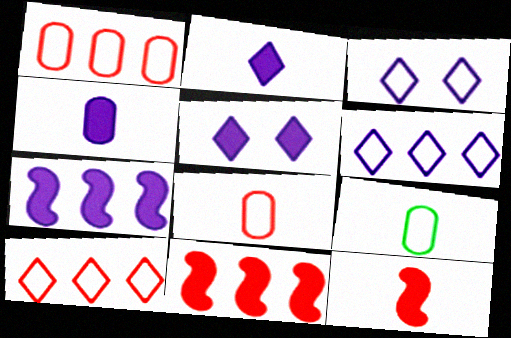[[4, 5, 7]]